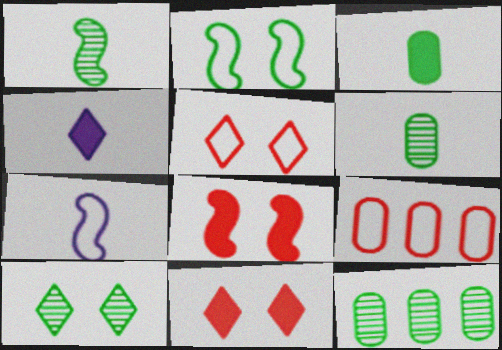[[1, 10, 12], 
[7, 11, 12]]